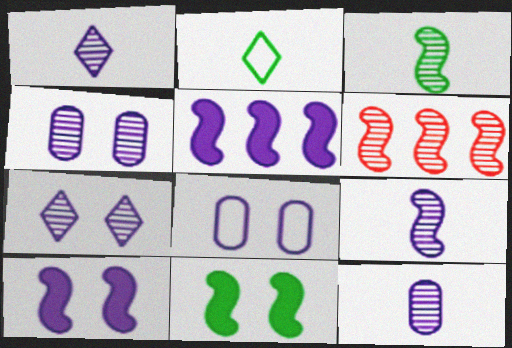[[1, 5, 8], 
[1, 9, 12], 
[7, 8, 10]]